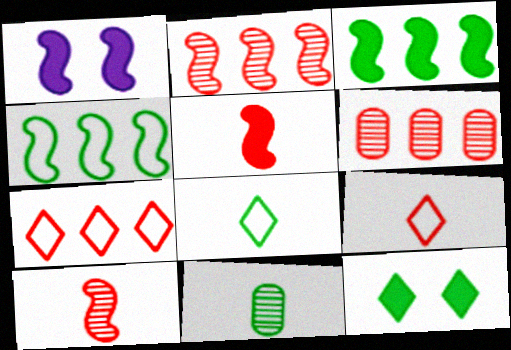[[1, 3, 5], 
[1, 4, 10], 
[1, 6, 8], 
[1, 7, 11], 
[4, 11, 12]]